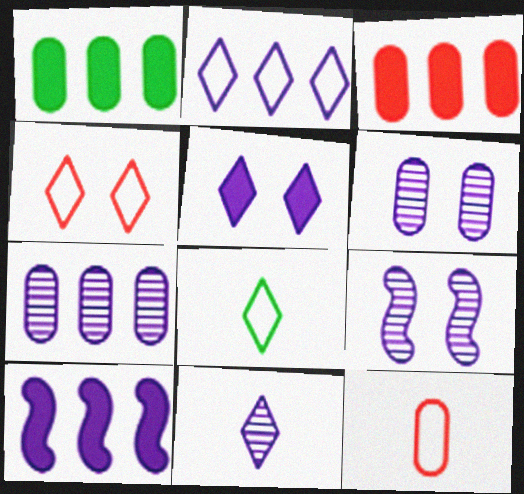[[1, 6, 12], 
[2, 4, 8], 
[2, 5, 11], 
[2, 7, 10], 
[3, 8, 9], 
[7, 9, 11]]